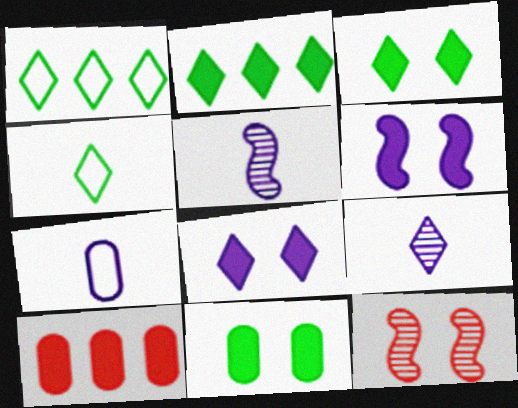[[2, 7, 12]]